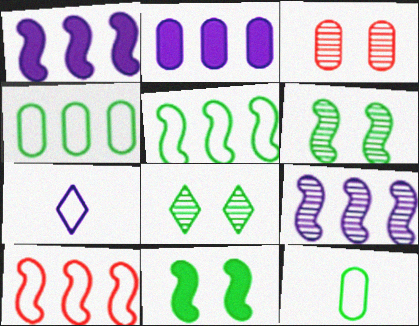[[2, 3, 12]]